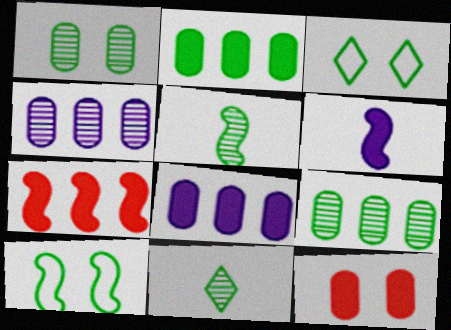[[2, 3, 5], 
[2, 10, 11]]